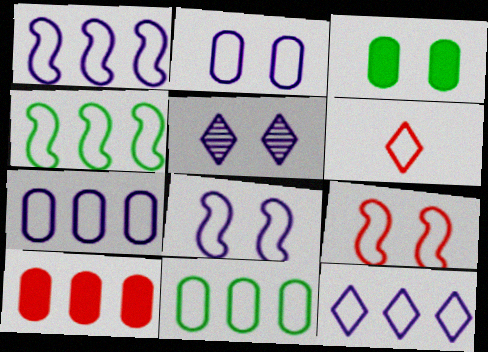[[1, 7, 12], 
[2, 4, 6], 
[3, 5, 9], 
[6, 8, 11]]